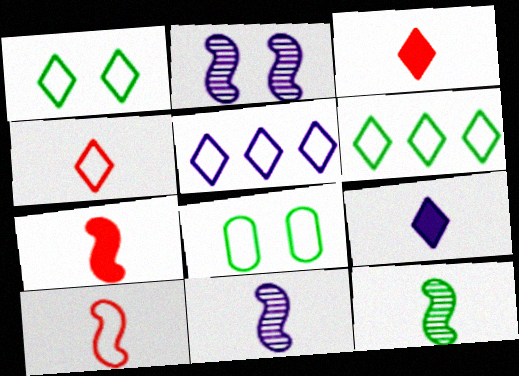[[1, 4, 5], 
[5, 8, 10]]